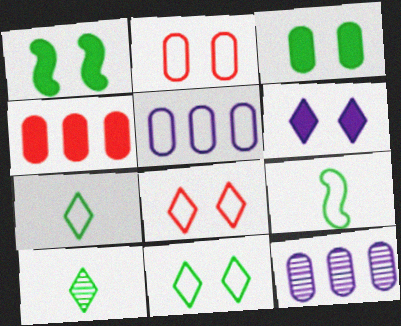[[5, 8, 9]]